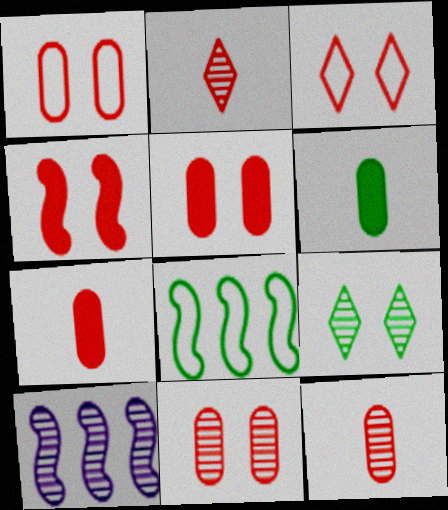[[1, 5, 11], 
[3, 4, 11], 
[3, 6, 10], 
[6, 8, 9], 
[9, 10, 12]]